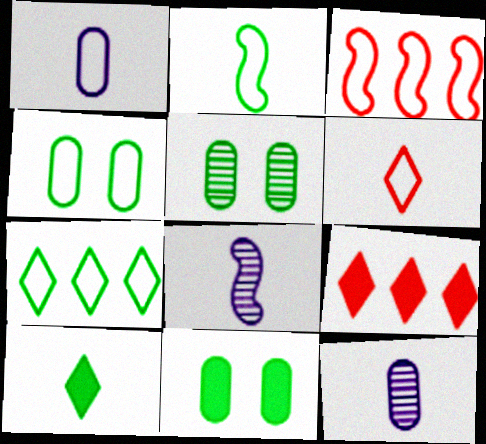[[1, 2, 6], 
[2, 4, 7], 
[4, 5, 11], 
[4, 8, 9]]